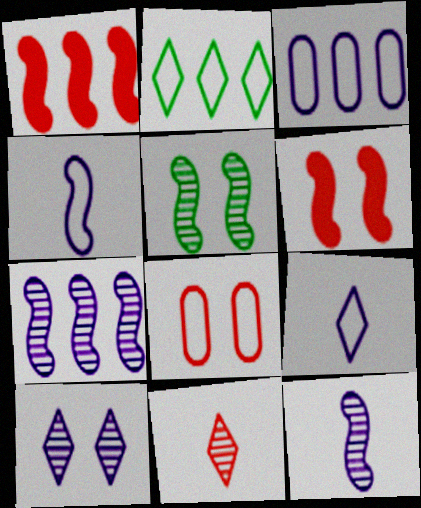[[1, 4, 5], 
[1, 8, 11], 
[2, 4, 8]]